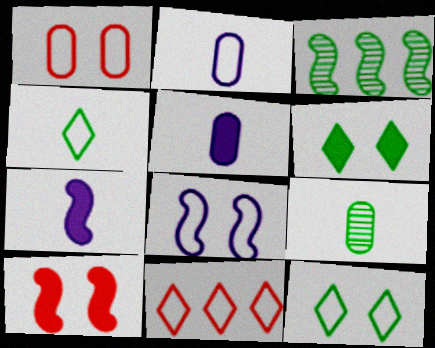[[1, 8, 12]]